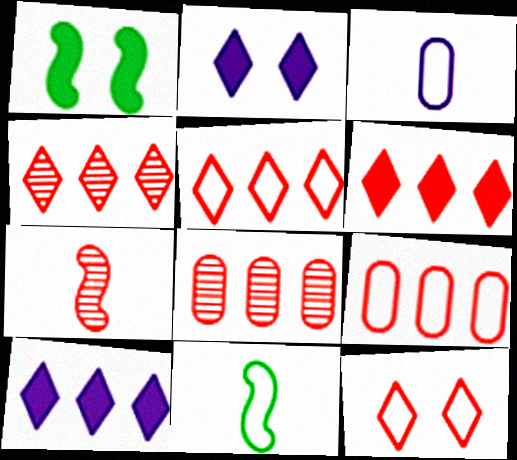[[1, 3, 4], 
[2, 8, 11], 
[4, 5, 6]]